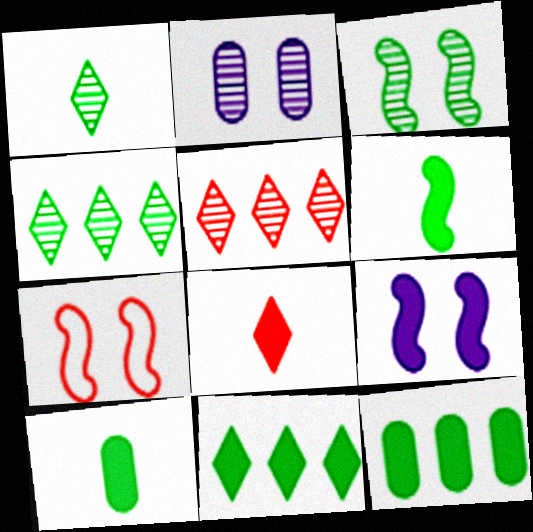[[3, 7, 9], 
[8, 9, 12]]